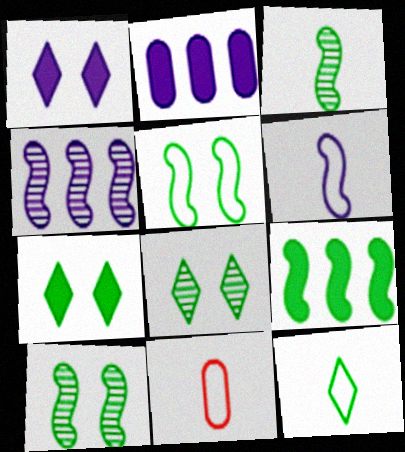[[3, 5, 9], 
[4, 7, 11], 
[6, 11, 12]]